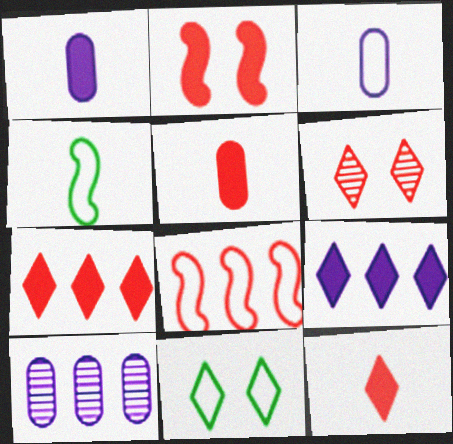[[2, 5, 7], 
[3, 8, 11], 
[5, 6, 8]]